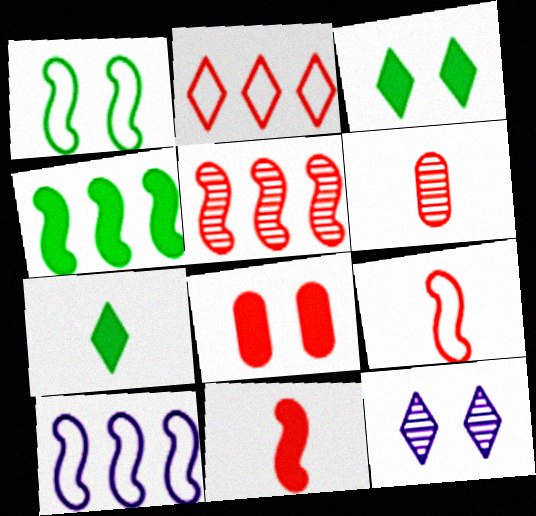[[1, 8, 12], 
[1, 9, 10], 
[2, 7, 12], 
[3, 6, 10], 
[4, 5, 10]]